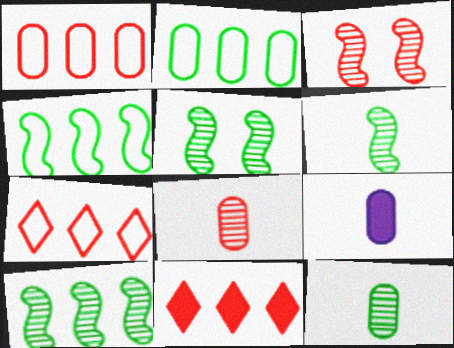[[5, 6, 10], 
[5, 7, 9]]